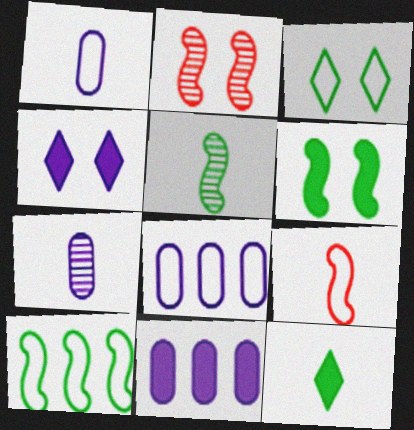[[2, 8, 12], 
[3, 8, 9], 
[5, 6, 10], 
[7, 9, 12]]